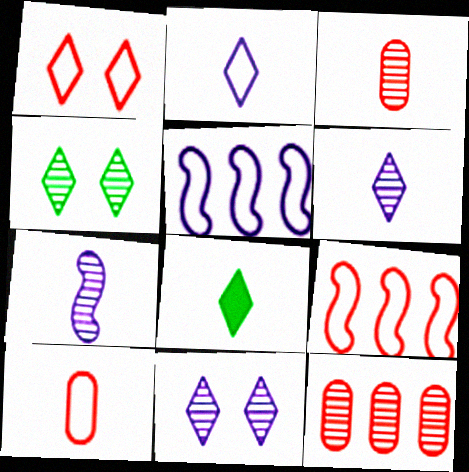[[1, 9, 10], 
[4, 7, 12], 
[7, 8, 10]]